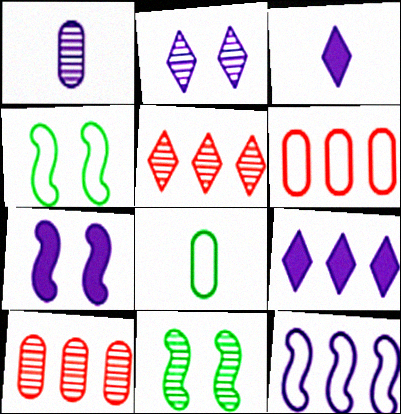[[1, 5, 11], 
[3, 4, 10], 
[3, 6, 11], 
[5, 7, 8]]